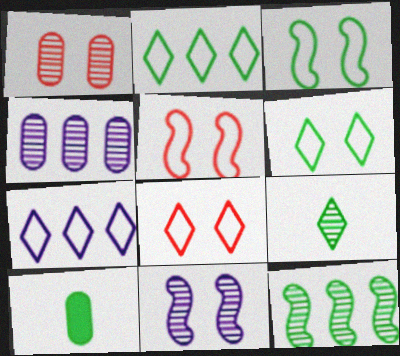[[6, 10, 12]]